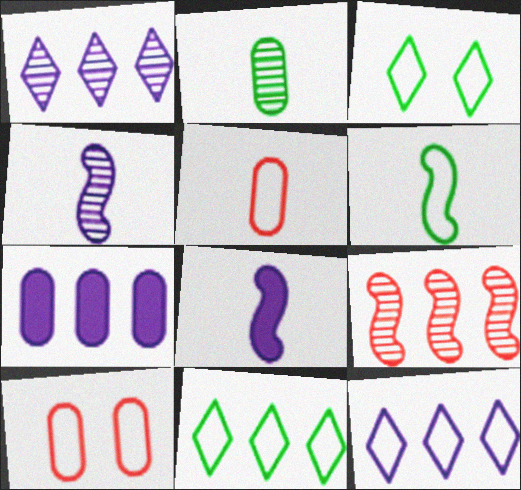[[2, 7, 10], 
[6, 10, 12], 
[7, 9, 11]]